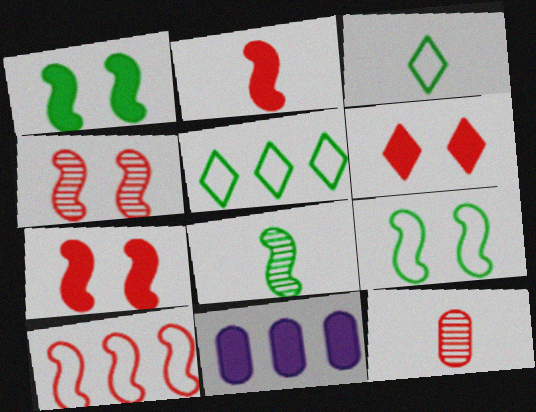[[2, 4, 10], 
[3, 4, 11], 
[6, 10, 12]]